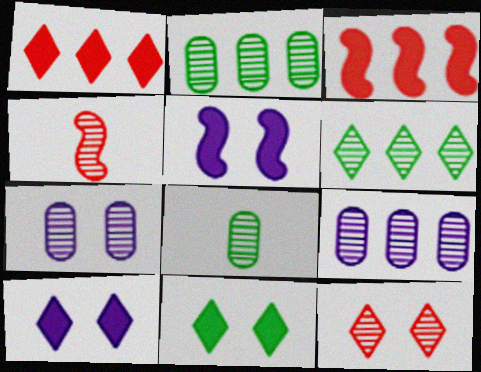[[4, 6, 7]]